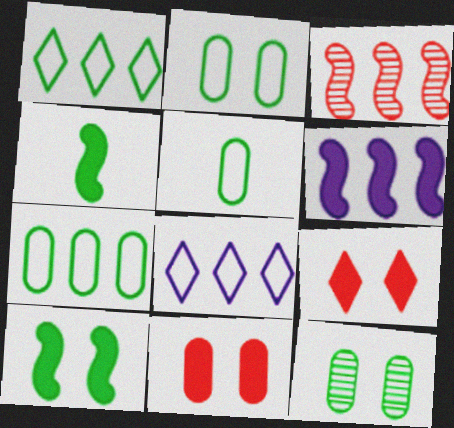[[1, 4, 12], 
[2, 5, 7]]